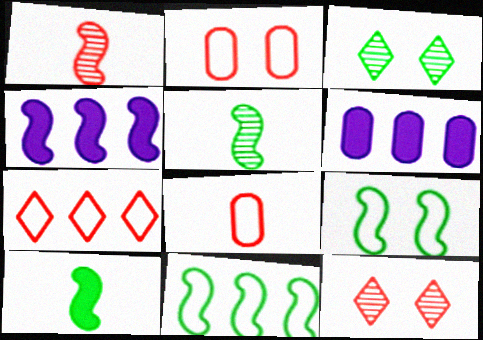[[1, 4, 9], 
[3, 4, 8]]